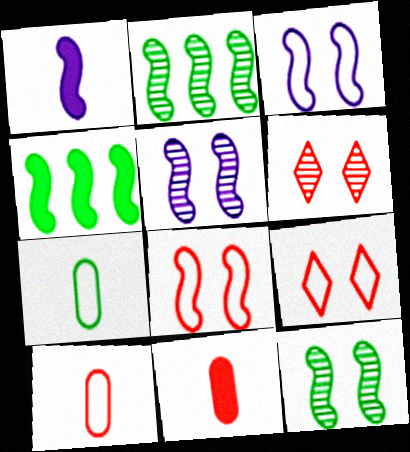[[1, 2, 8]]